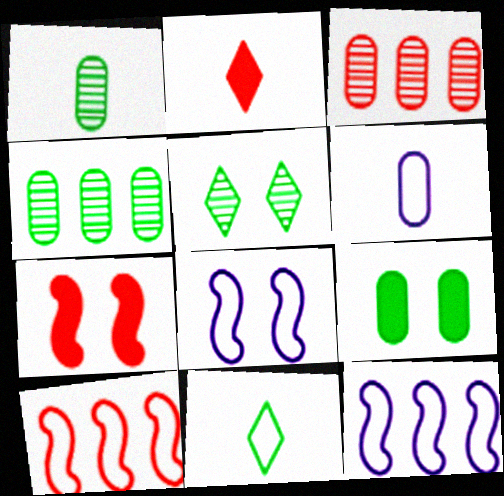[[2, 4, 8], 
[3, 6, 9]]